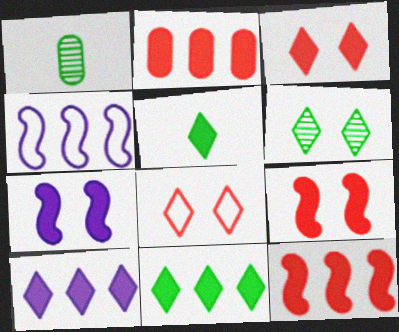[[1, 3, 4], 
[2, 5, 7], 
[3, 5, 10]]